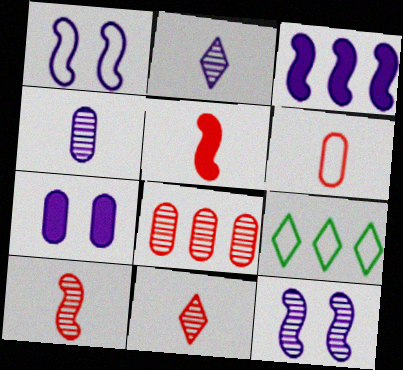[[1, 6, 9], 
[3, 8, 9], 
[5, 6, 11], 
[7, 9, 10]]